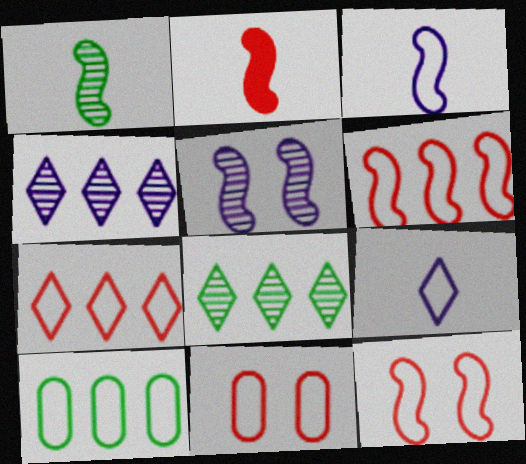[[1, 2, 3], 
[9, 10, 12]]